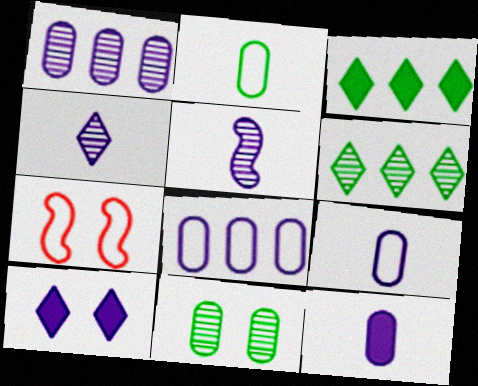[[5, 8, 10], 
[6, 7, 12], 
[7, 10, 11]]